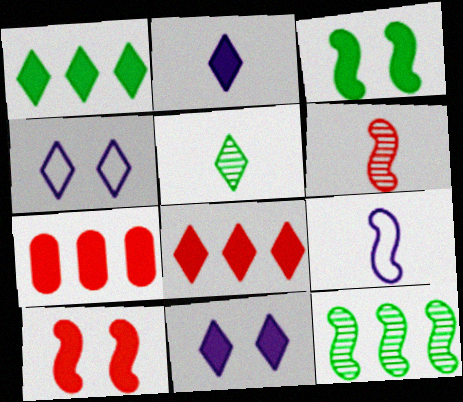[[2, 3, 7], 
[4, 5, 8], 
[9, 10, 12]]